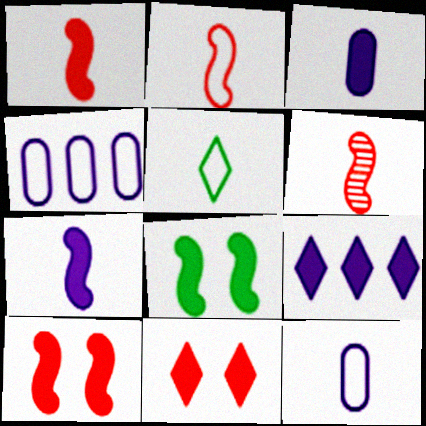[[1, 2, 6], 
[2, 5, 12], 
[3, 5, 6]]